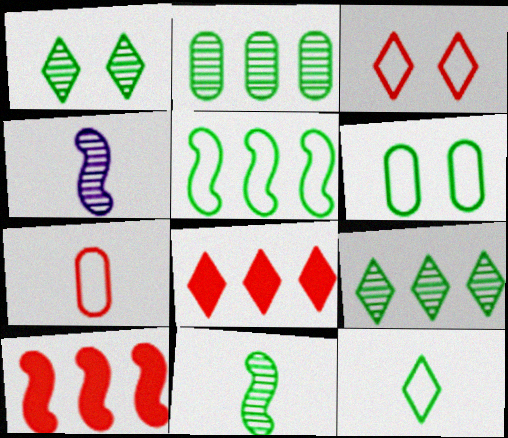[[1, 2, 11], 
[4, 6, 8], 
[5, 6, 12]]